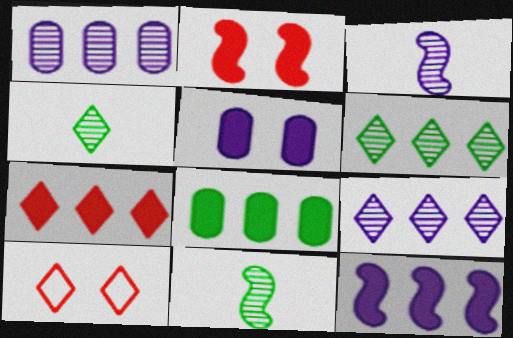[[3, 8, 10], 
[7, 8, 12]]